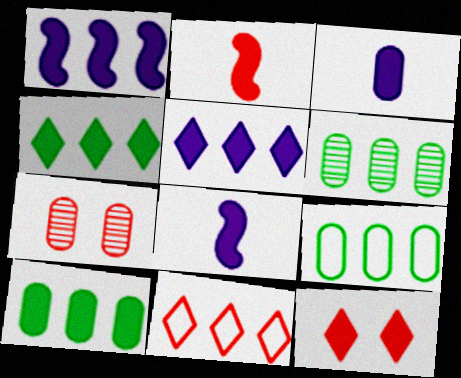[[1, 6, 11], 
[2, 7, 11], 
[3, 7, 9], 
[6, 9, 10], 
[8, 10, 12]]